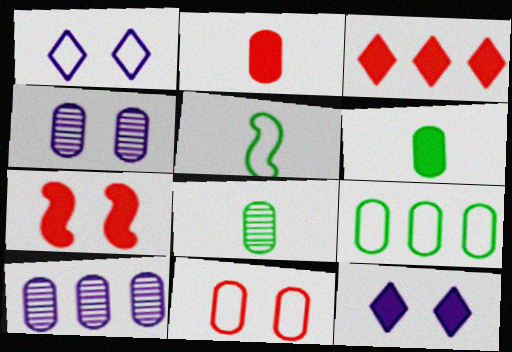[[2, 3, 7], 
[2, 4, 9], 
[3, 4, 5], 
[6, 10, 11]]